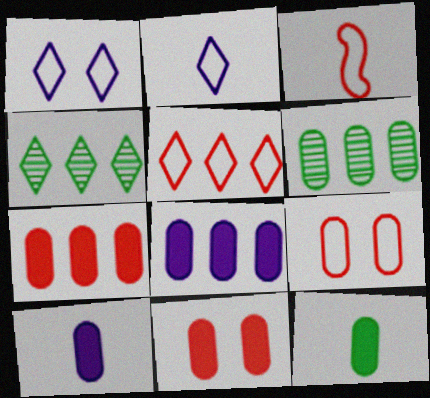[[3, 5, 9], 
[6, 9, 10], 
[8, 11, 12]]